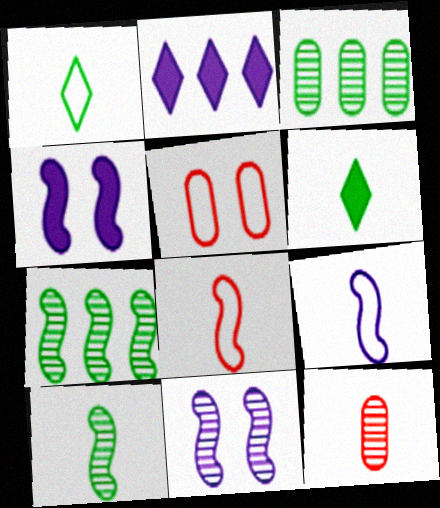[[2, 5, 10], 
[4, 7, 8], 
[6, 9, 12]]